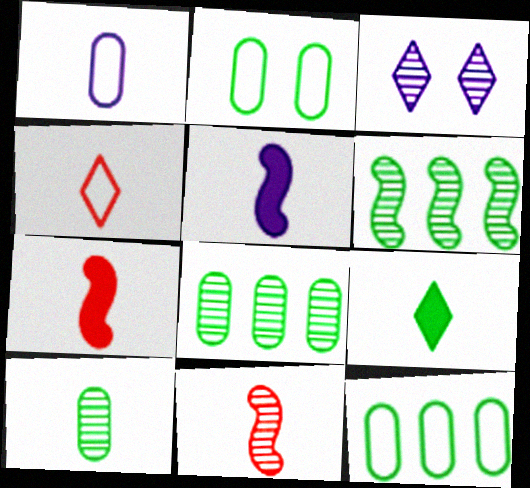[[1, 9, 11], 
[2, 6, 9], 
[3, 7, 12], 
[3, 8, 11], 
[4, 5, 10]]